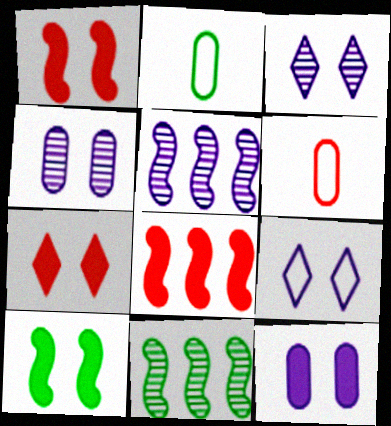[[2, 3, 8], 
[2, 5, 7], 
[7, 10, 12]]